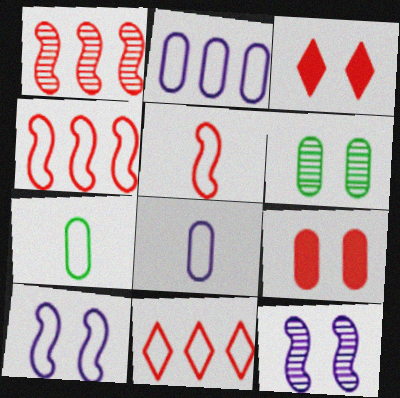[[3, 6, 10], 
[7, 10, 11]]